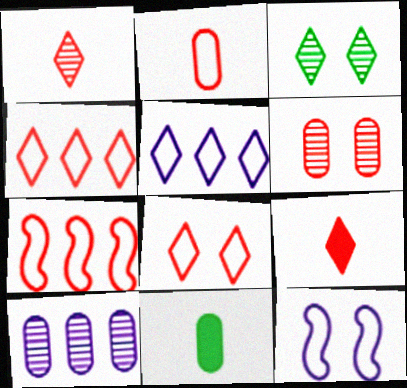[[2, 7, 8], 
[3, 5, 9], 
[6, 7, 9]]